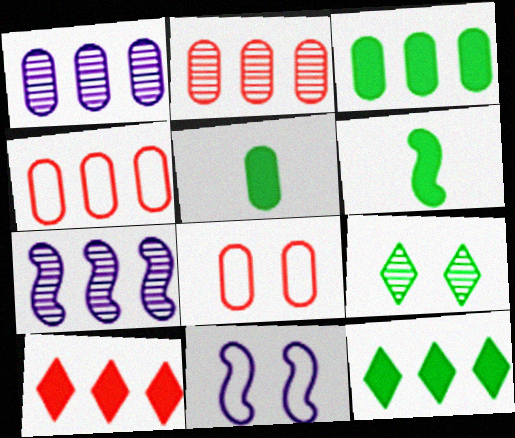[[1, 3, 4], 
[1, 5, 8], 
[4, 7, 12]]